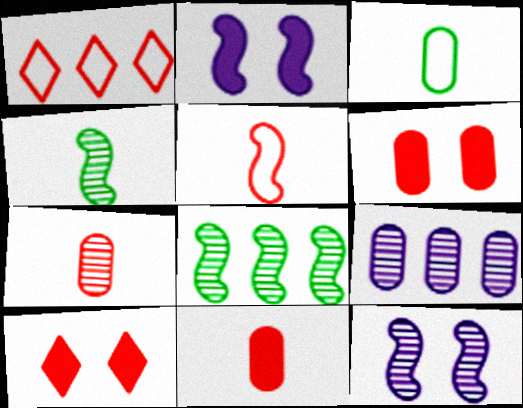[[2, 5, 8], 
[3, 6, 9]]